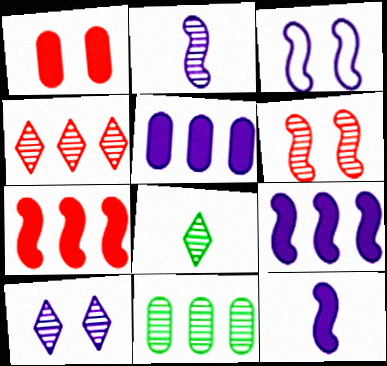[[2, 3, 9], 
[4, 8, 10]]